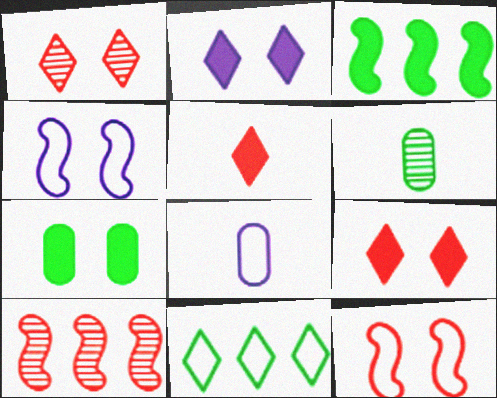[[1, 3, 8], 
[1, 4, 7], 
[8, 11, 12]]